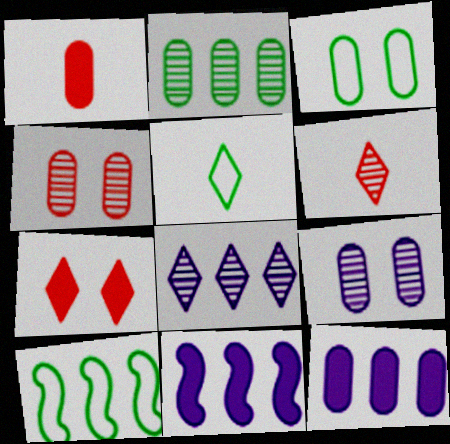[[3, 5, 10], 
[3, 6, 11], 
[4, 5, 11], 
[5, 7, 8]]